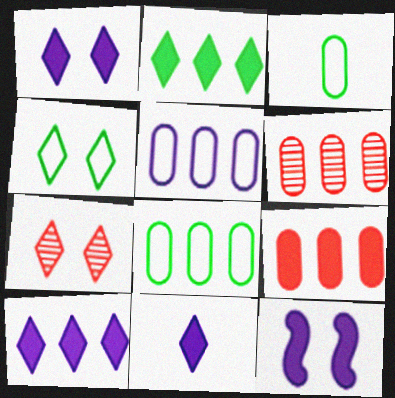[[1, 4, 7], 
[1, 10, 11]]